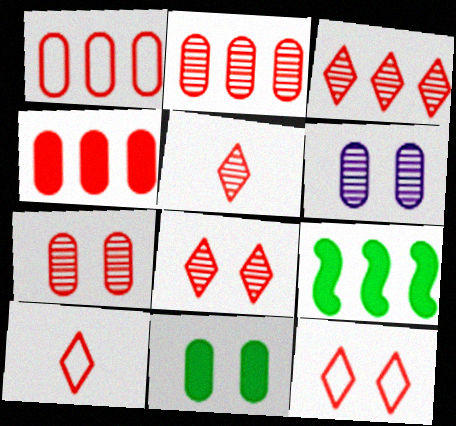[[1, 2, 4], 
[3, 5, 8], 
[6, 9, 10]]